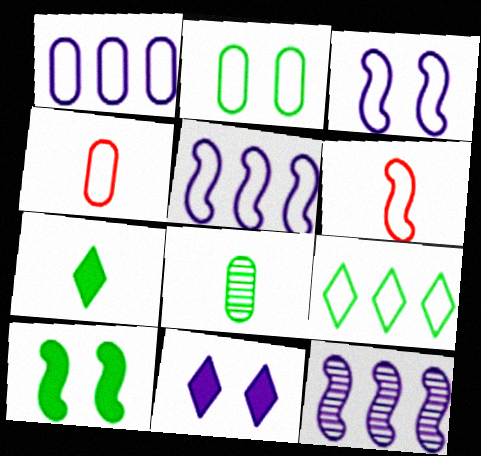[[1, 2, 4], 
[3, 4, 9], 
[6, 10, 12], 
[8, 9, 10]]